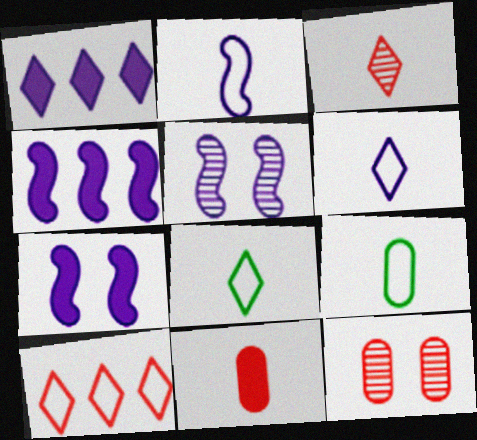[[2, 4, 5], 
[4, 8, 12]]